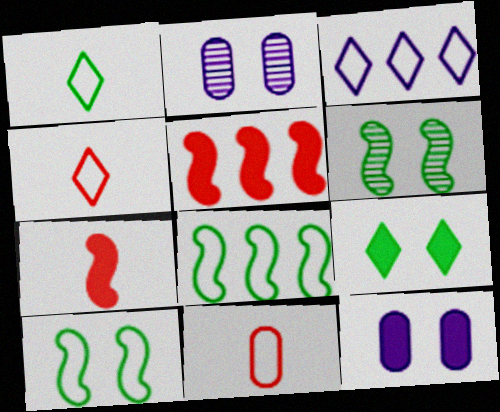[[1, 2, 5], 
[3, 10, 11]]